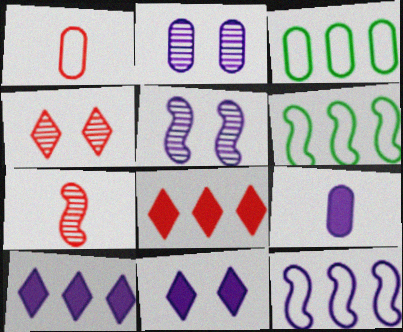[[3, 7, 11], 
[4, 6, 9]]